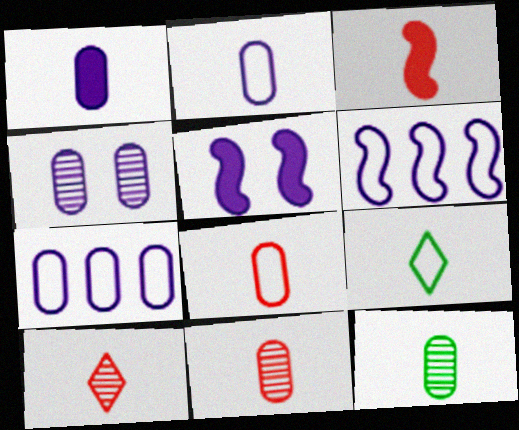[[1, 4, 7], 
[1, 8, 12], 
[3, 8, 10]]